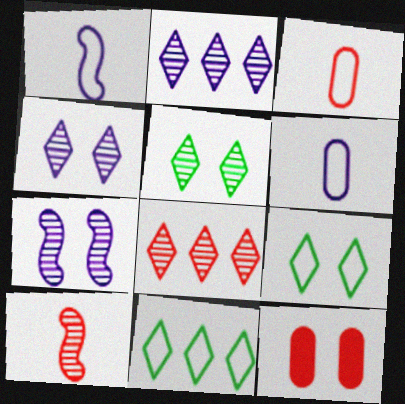[[7, 9, 12]]